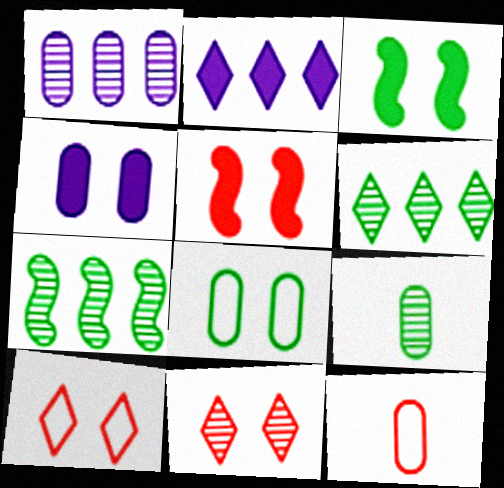[]